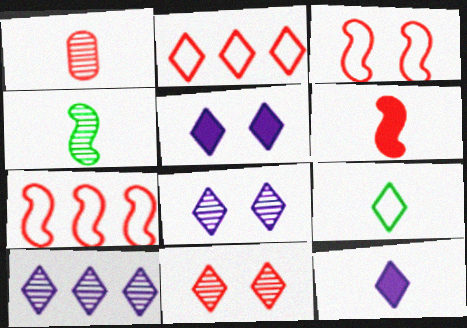[]